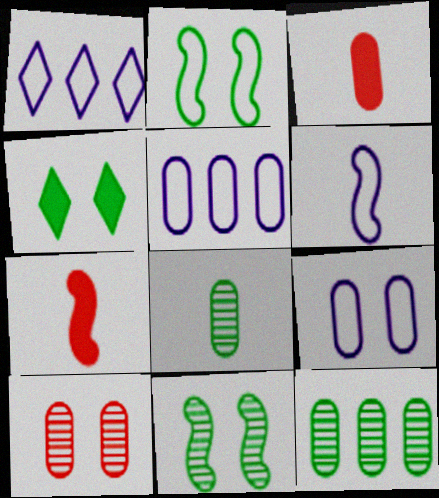[[1, 3, 11], 
[1, 6, 9], 
[3, 9, 12]]